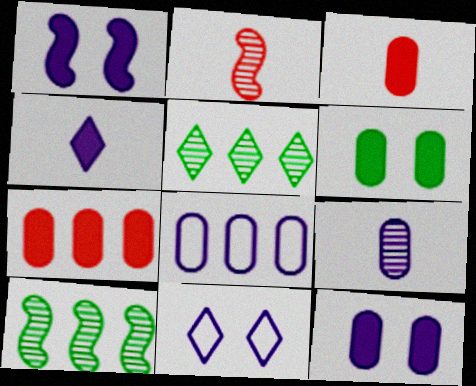[[3, 10, 11], 
[8, 9, 12]]